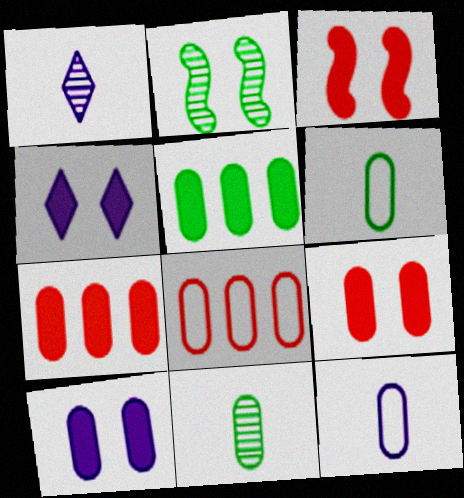[[8, 10, 11]]